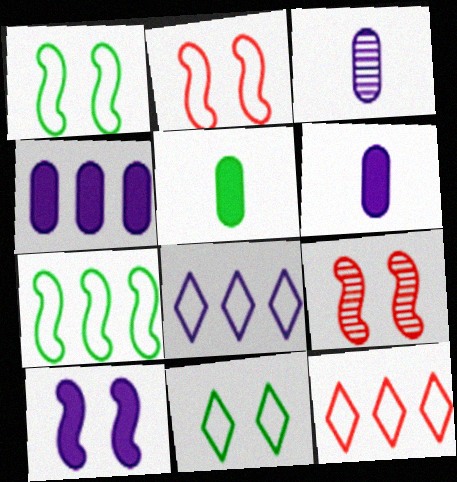[[1, 9, 10], 
[3, 8, 10], 
[5, 8, 9]]